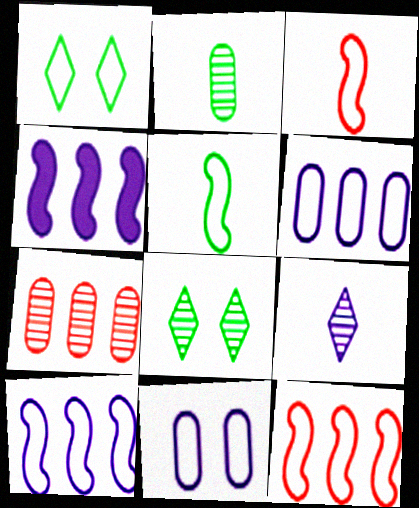[[1, 3, 6], 
[4, 9, 11]]